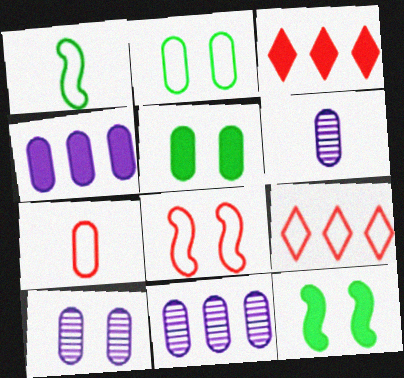[[1, 3, 10], 
[5, 7, 11], 
[6, 9, 12], 
[6, 10, 11], 
[7, 8, 9]]